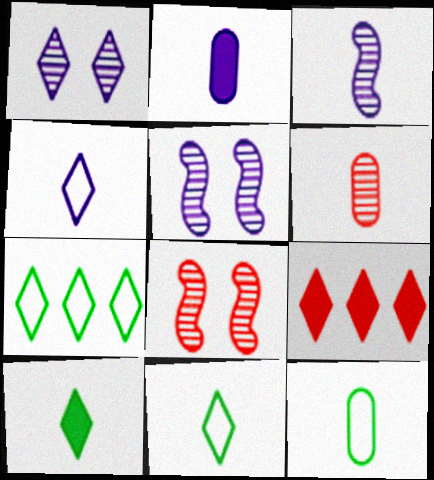[[1, 9, 11], 
[2, 3, 4], 
[2, 6, 12], 
[2, 7, 8], 
[5, 9, 12]]